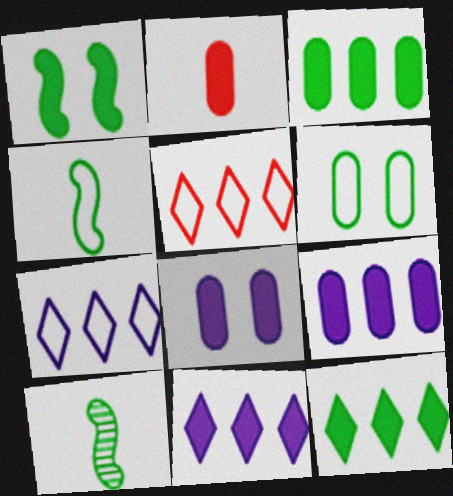[[1, 2, 11], 
[2, 3, 8], 
[5, 8, 10], 
[6, 10, 12]]